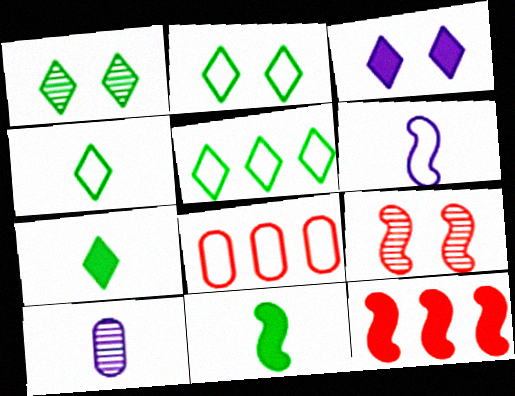[[1, 5, 7], 
[2, 4, 5], 
[2, 6, 8], 
[2, 10, 12]]